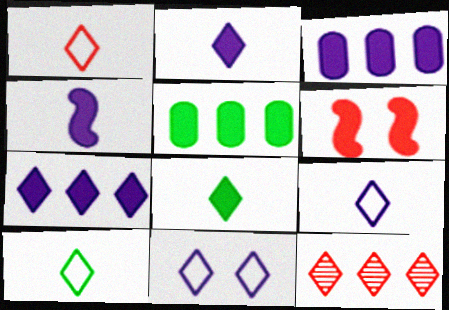[[1, 9, 10], 
[2, 5, 6], 
[3, 6, 8], 
[8, 11, 12]]